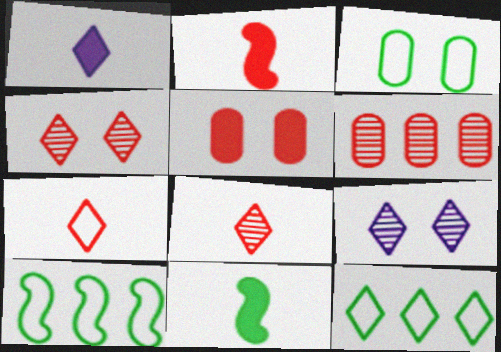[[1, 4, 12]]